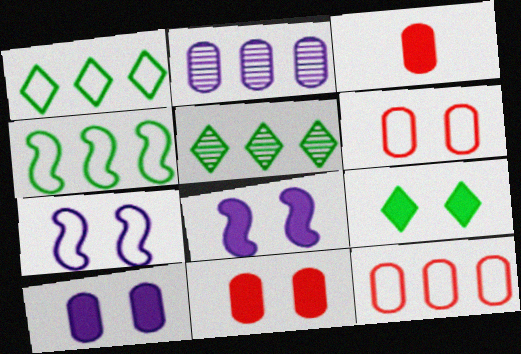[[3, 5, 7], 
[8, 9, 11]]